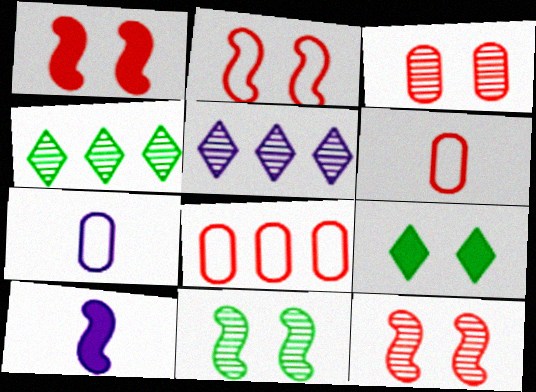[[1, 2, 12], 
[1, 4, 7]]